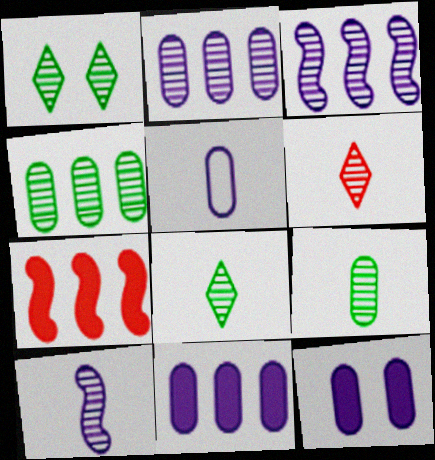[[1, 5, 7], 
[2, 5, 12], 
[6, 9, 10]]